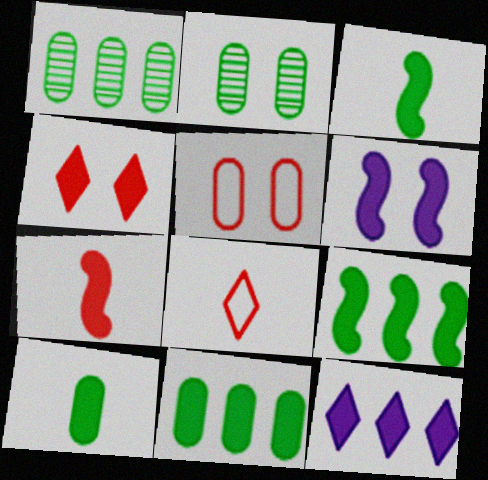[[1, 6, 8], 
[6, 7, 9]]